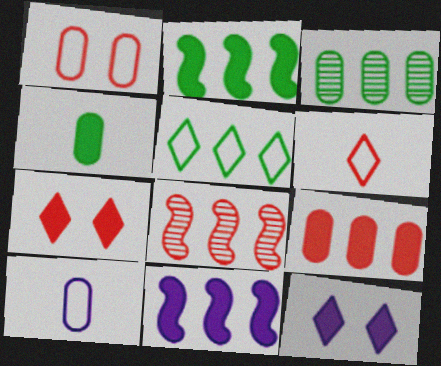[[2, 3, 5], 
[4, 7, 11]]